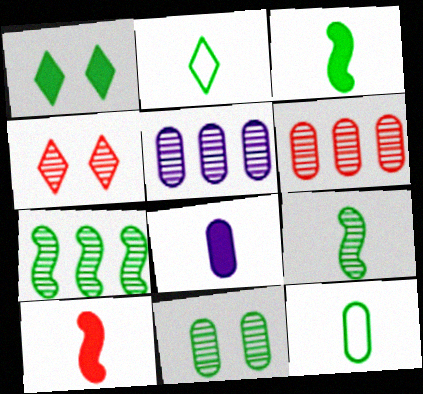[[1, 7, 12], 
[4, 5, 9]]